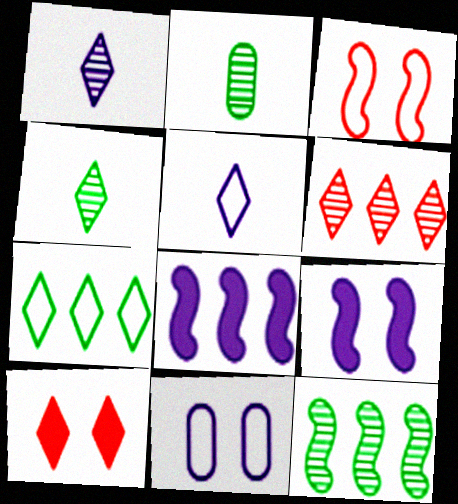[[1, 7, 10], 
[1, 8, 11]]